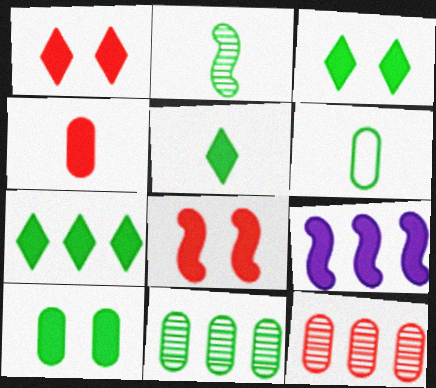[[2, 5, 6], 
[3, 4, 9], 
[3, 5, 7], 
[6, 10, 11]]